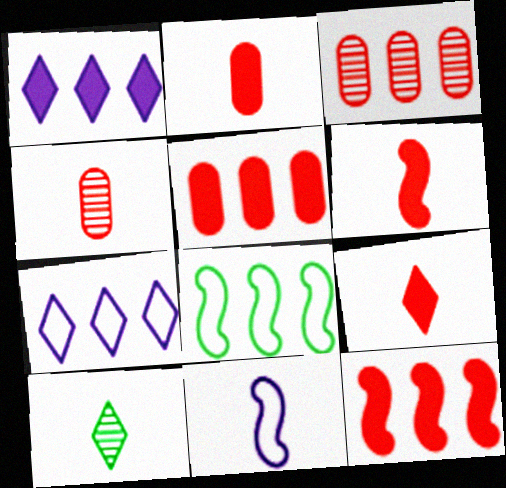[[1, 3, 8], 
[2, 6, 9], 
[2, 10, 11]]